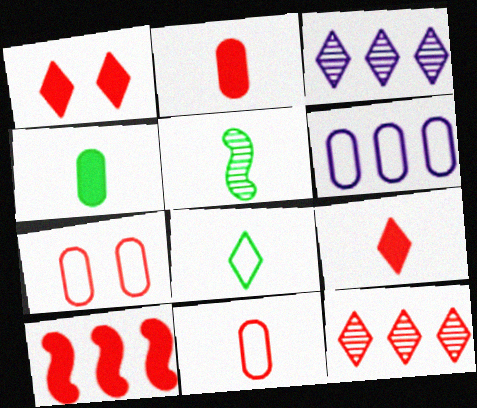[[1, 2, 10], 
[1, 3, 8], 
[1, 5, 6], 
[4, 5, 8]]